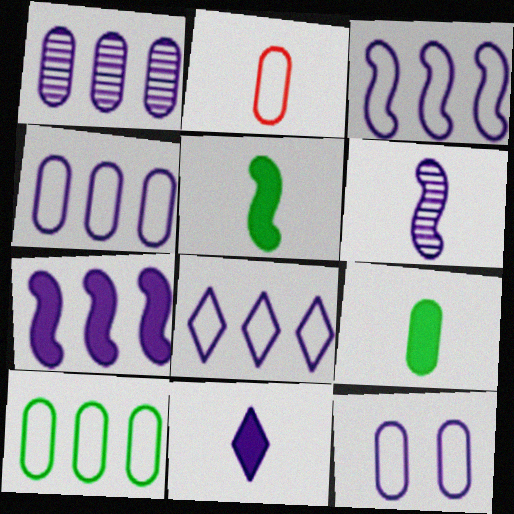[[1, 7, 8], 
[2, 10, 12], 
[3, 4, 8]]